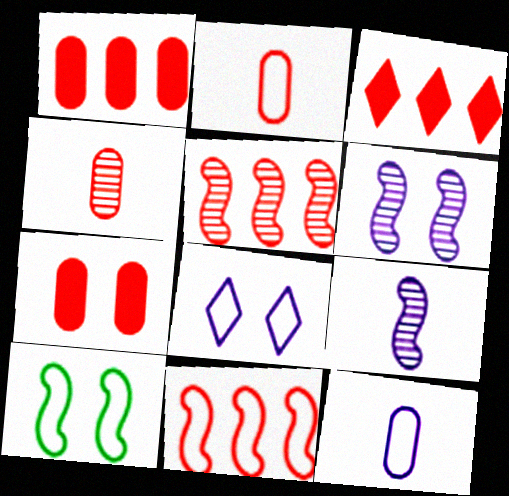[]